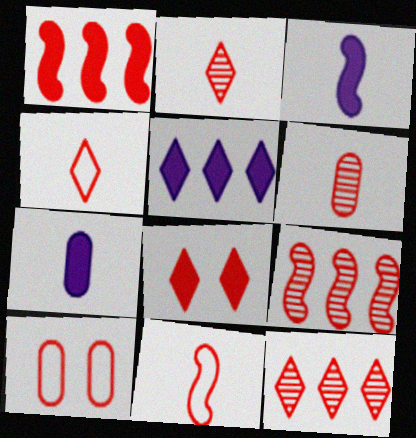[[1, 2, 10], 
[4, 8, 12]]